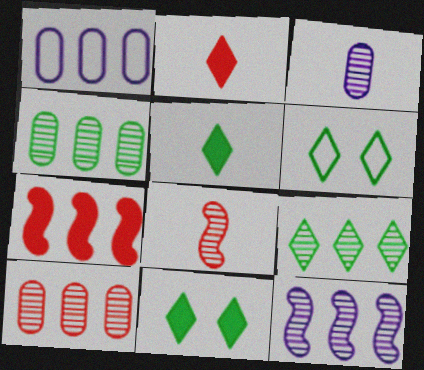[[1, 7, 9], 
[1, 8, 11], 
[3, 6, 7], 
[5, 6, 9], 
[9, 10, 12]]